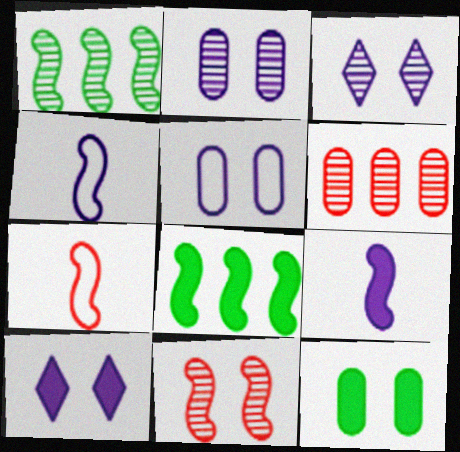[[4, 8, 11]]